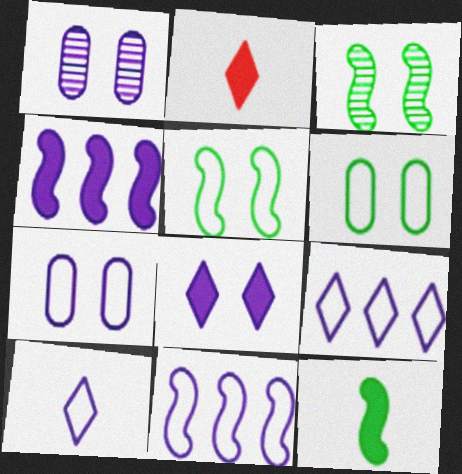[[1, 4, 10], 
[7, 10, 11]]